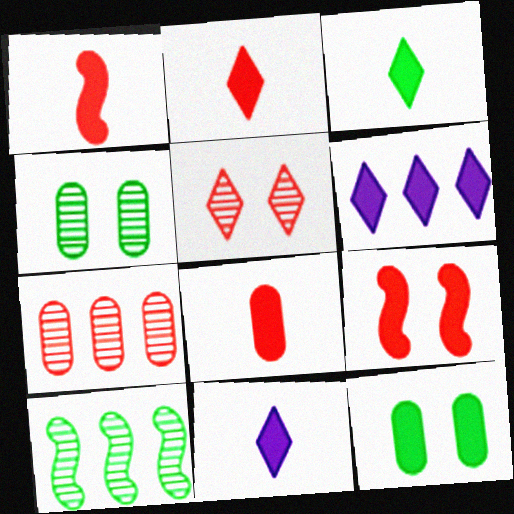[[1, 2, 8], 
[1, 6, 12], 
[2, 3, 11]]